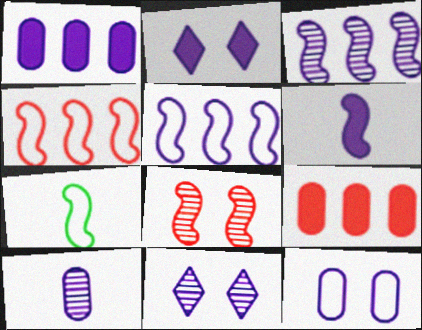[[1, 2, 6], 
[1, 10, 12], 
[2, 5, 10], 
[3, 10, 11], 
[7, 9, 11]]